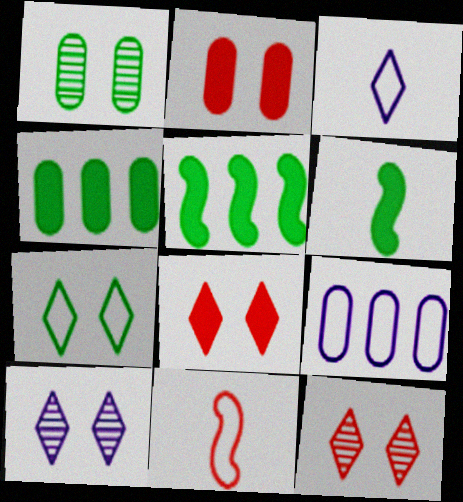[[4, 10, 11], 
[6, 9, 12], 
[7, 8, 10], 
[7, 9, 11]]